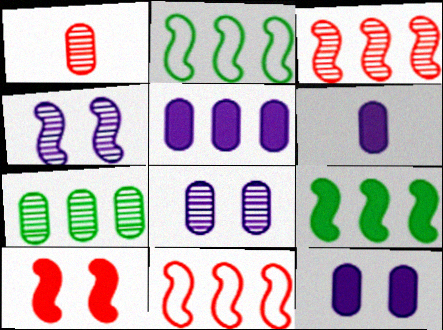[[1, 7, 8], 
[5, 6, 12]]